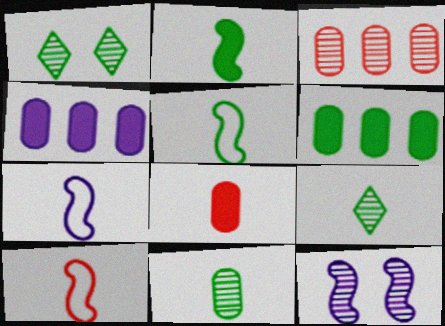[[1, 4, 10], 
[1, 5, 6], 
[3, 9, 12], 
[5, 7, 10], 
[7, 8, 9]]